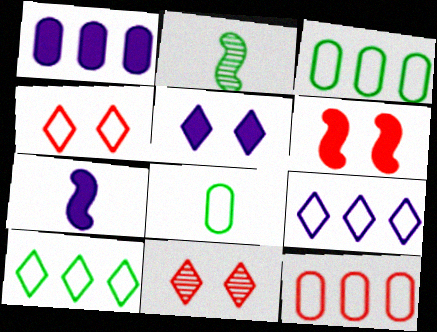[[1, 2, 4], 
[1, 5, 7], 
[2, 5, 12], 
[3, 7, 11]]